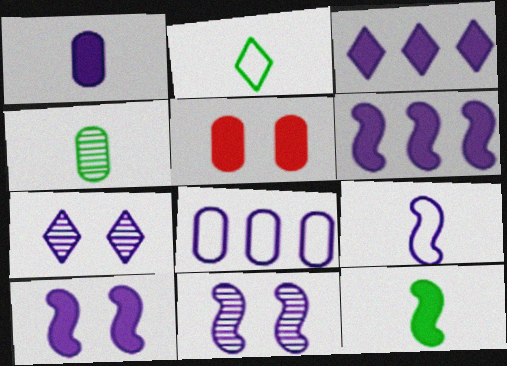[[1, 3, 10], 
[2, 4, 12], 
[3, 5, 12], 
[4, 5, 8], 
[6, 9, 11]]